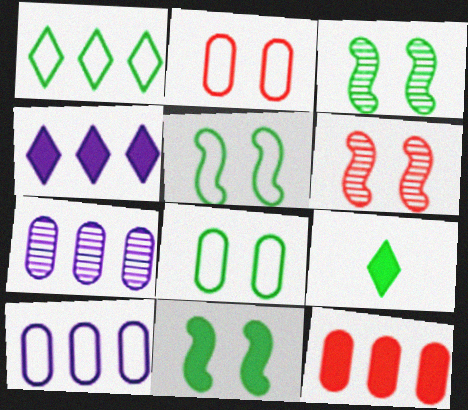[[3, 5, 11], 
[6, 9, 10]]